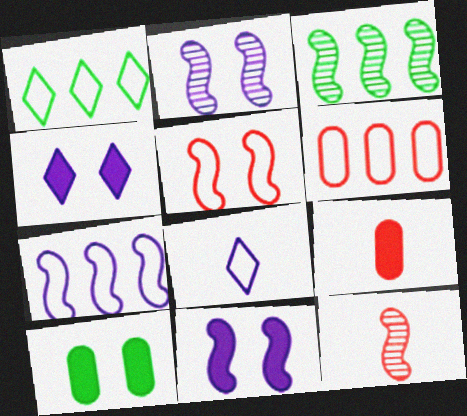[[1, 2, 9], 
[1, 6, 7], 
[2, 3, 12]]